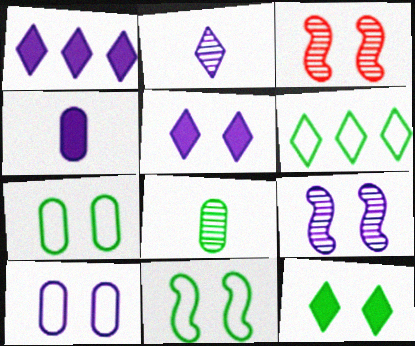[[3, 4, 6], 
[3, 5, 7], 
[3, 10, 12], 
[5, 9, 10]]